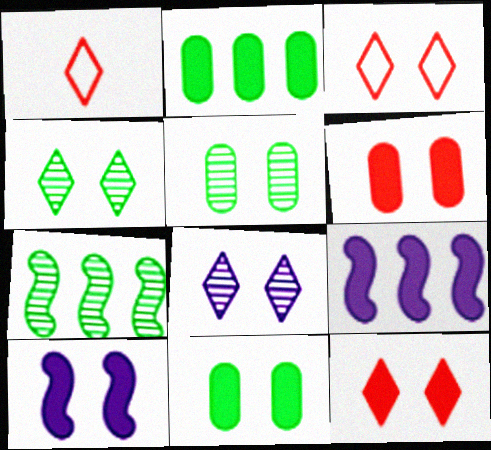[[1, 5, 9], 
[3, 5, 10], 
[10, 11, 12]]